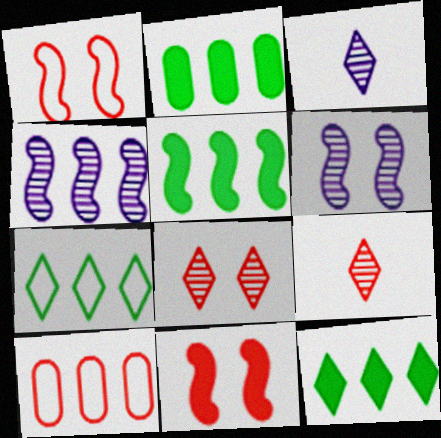[[1, 2, 3], 
[2, 5, 12], 
[4, 10, 12], 
[9, 10, 11]]